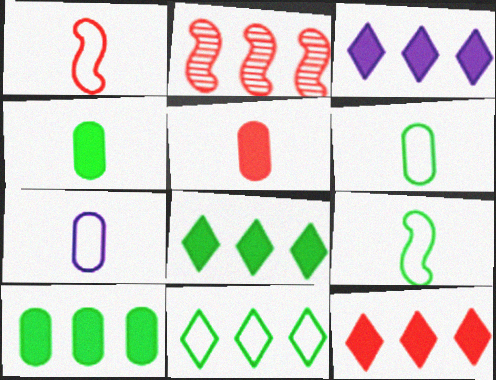[[3, 8, 12]]